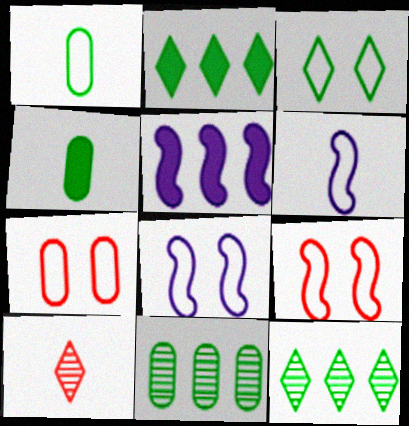[[3, 7, 8], 
[4, 6, 10]]